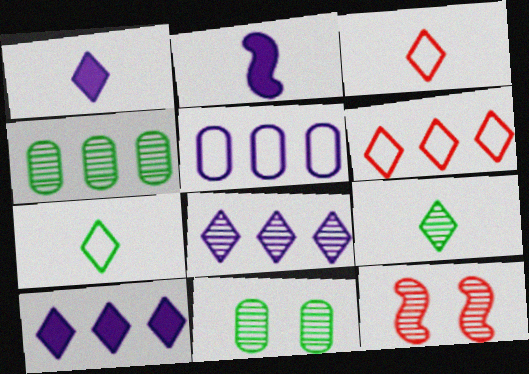[[1, 3, 9], 
[2, 6, 11]]